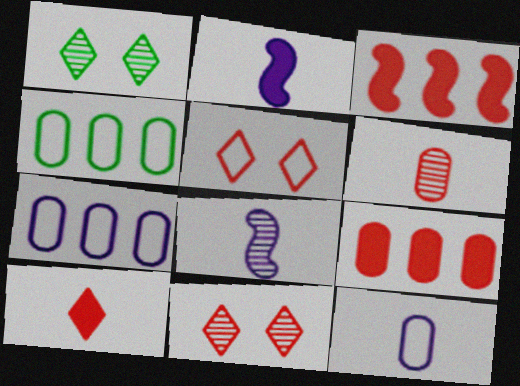[[1, 3, 12], 
[2, 4, 11], 
[3, 5, 6]]